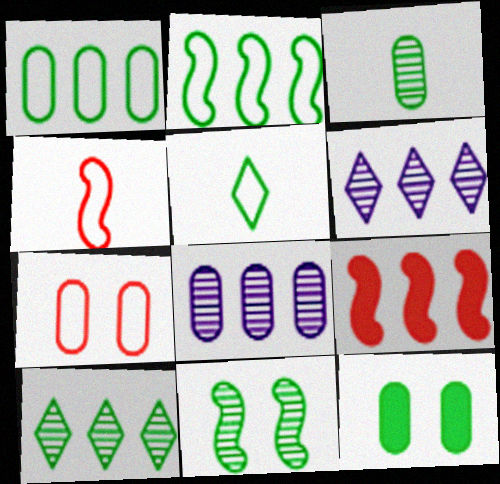[[1, 3, 12], 
[1, 6, 9], 
[3, 10, 11], 
[4, 6, 12]]